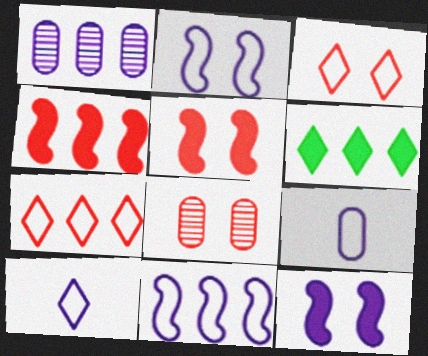[[1, 10, 12], 
[3, 5, 8]]